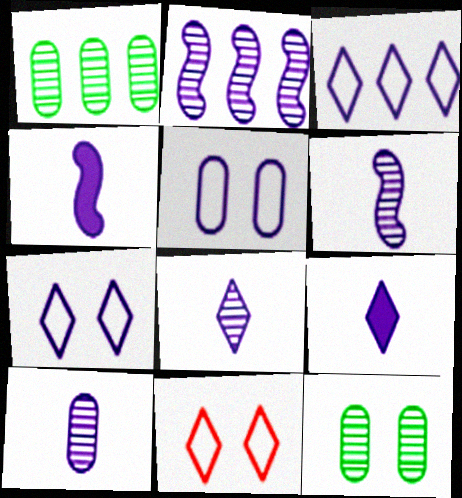[[1, 4, 11], 
[2, 5, 9], 
[6, 8, 10]]